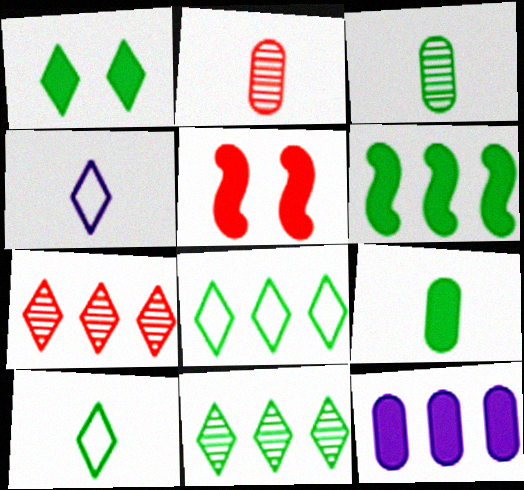[[1, 4, 7], 
[1, 6, 9], 
[1, 10, 11]]